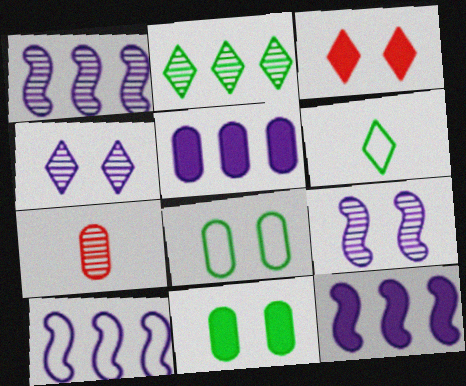[[1, 10, 12], 
[2, 7, 9], 
[3, 8, 9], 
[5, 7, 8]]